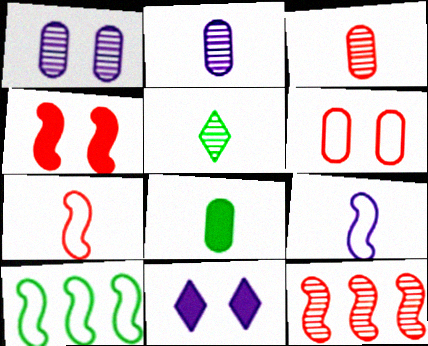[[1, 5, 12], 
[3, 10, 11], 
[4, 7, 12]]